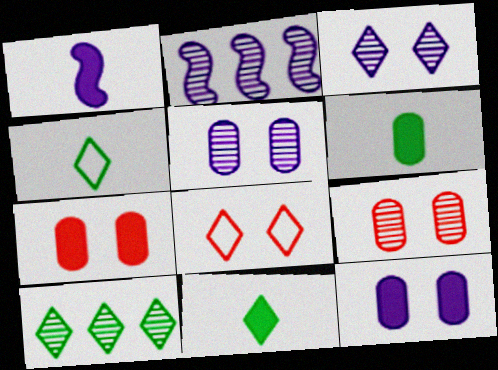[[2, 4, 7], 
[2, 6, 8]]